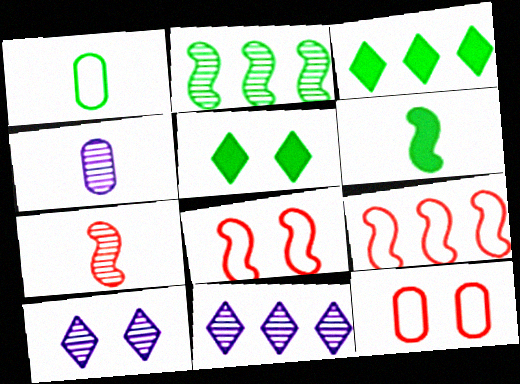[[1, 2, 5], 
[3, 4, 8], 
[4, 5, 9], 
[6, 11, 12]]